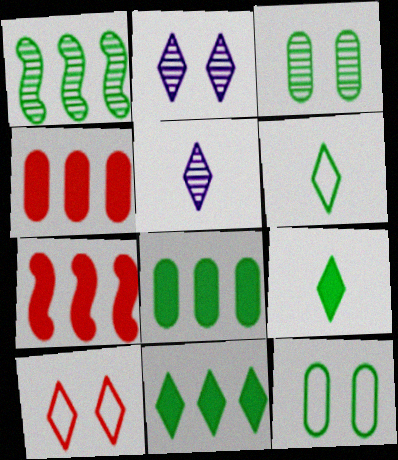[[1, 9, 12], 
[5, 7, 12], 
[5, 10, 11]]